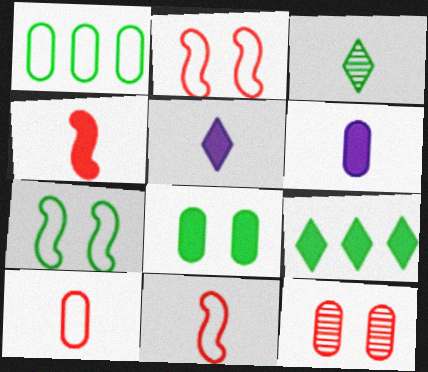[[1, 6, 12], 
[3, 6, 11]]